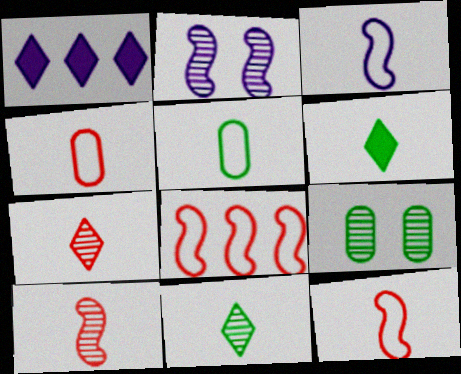[[1, 9, 12]]